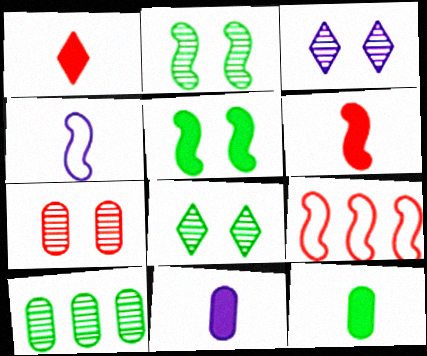[[1, 7, 9], 
[2, 3, 7], 
[3, 9, 12], 
[8, 9, 11]]